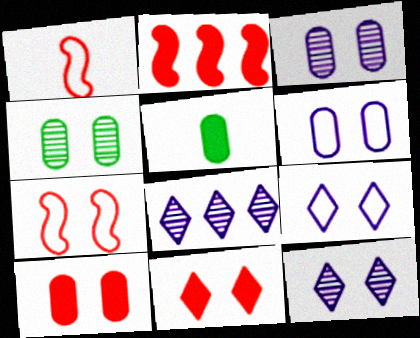[[4, 6, 10], 
[5, 7, 8]]